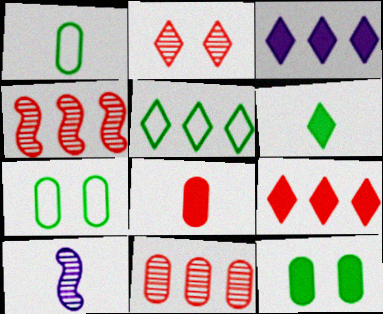[[7, 9, 10]]